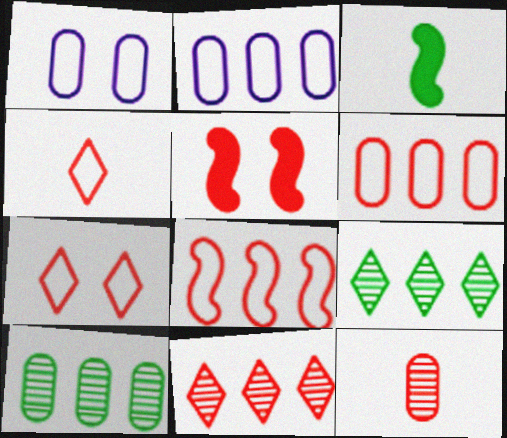[[1, 3, 11]]